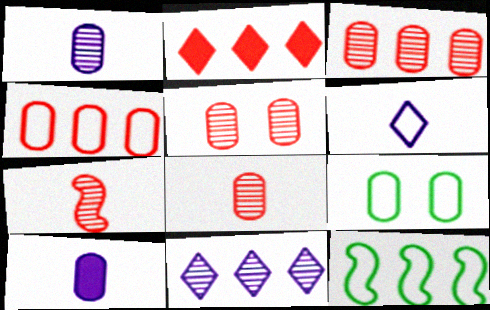[[3, 5, 8], 
[3, 9, 10]]